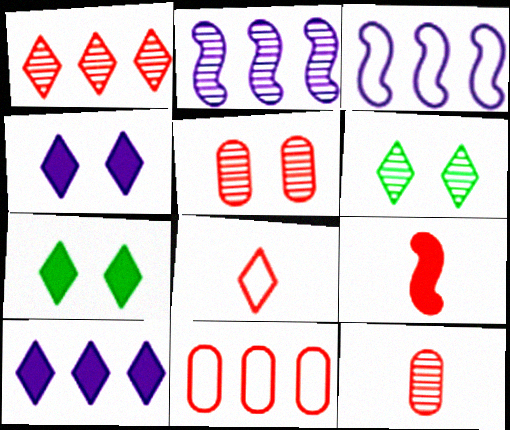[[2, 6, 12], 
[3, 7, 12], 
[6, 8, 10], 
[8, 9, 12]]